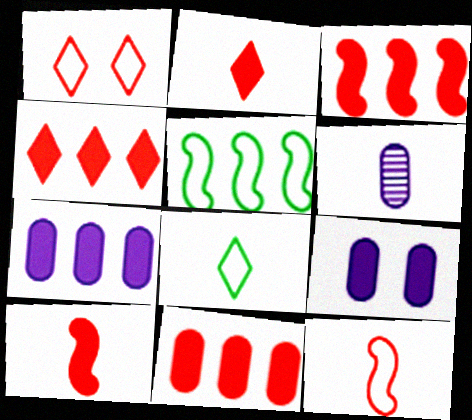[[3, 4, 11], 
[6, 8, 10]]